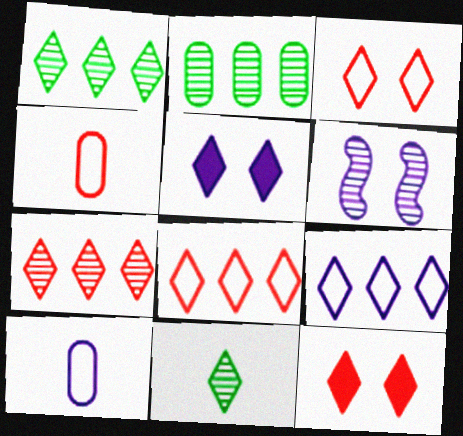[[5, 8, 11], 
[9, 11, 12]]